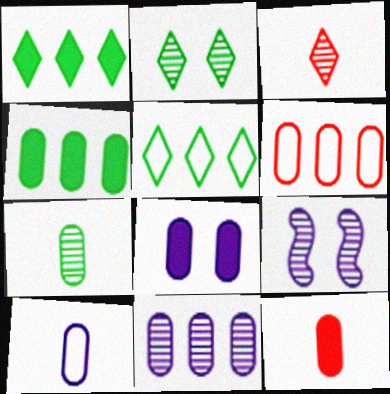[[4, 6, 11], 
[4, 8, 12], 
[5, 9, 12], 
[6, 7, 8], 
[7, 10, 12], 
[8, 10, 11]]